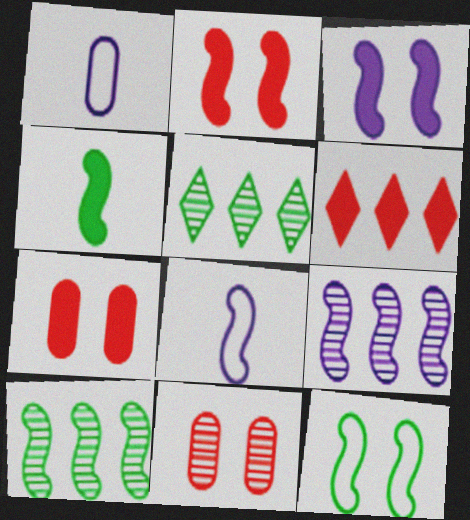[[1, 2, 5], 
[2, 8, 10], 
[3, 8, 9], 
[4, 10, 12], 
[5, 7, 8]]